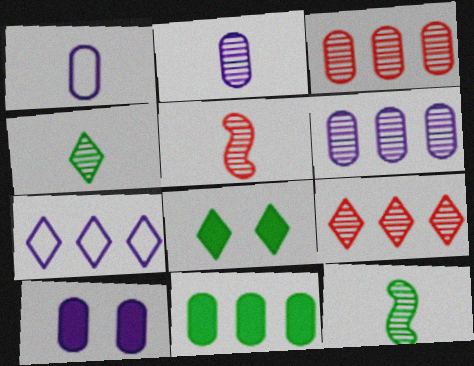[[1, 6, 10], 
[2, 4, 5]]